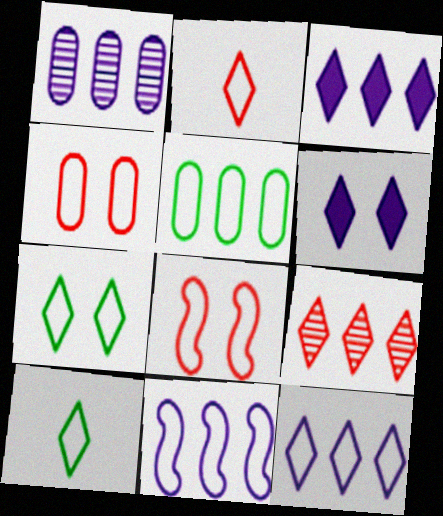[[1, 3, 11], 
[2, 7, 12], 
[4, 10, 11], 
[6, 9, 10]]